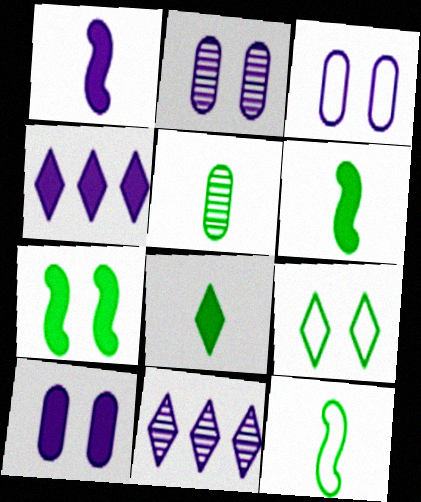[[1, 3, 11], 
[1, 4, 10], 
[2, 3, 10], 
[5, 8, 12]]